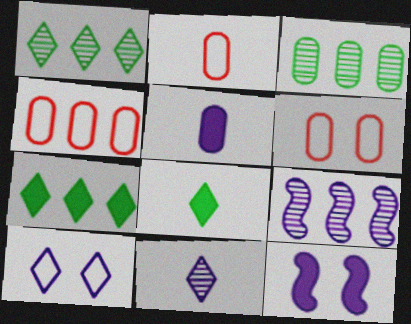[[1, 2, 12], 
[2, 4, 6], 
[3, 5, 6], 
[4, 7, 9], 
[5, 9, 10], 
[6, 8, 9]]